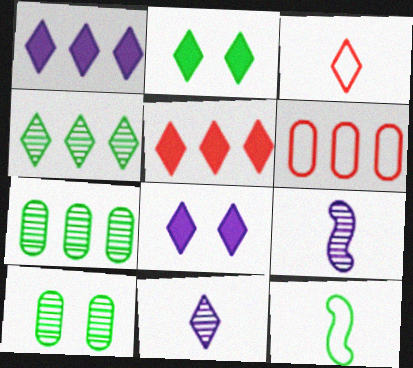[[2, 6, 9], 
[2, 7, 12], 
[3, 4, 8]]